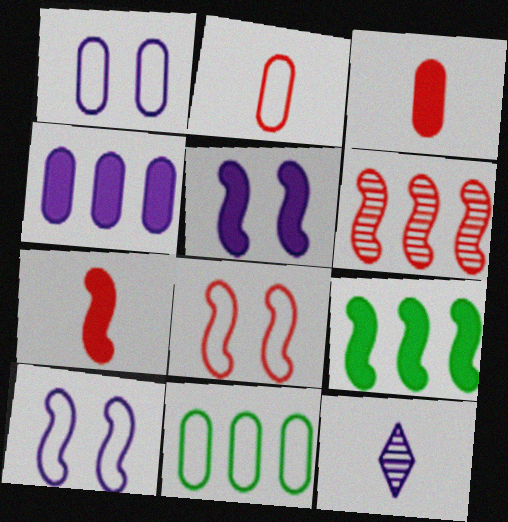[[1, 2, 11], 
[4, 10, 12], 
[5, 7, 9], 
[6, 7, 8]]